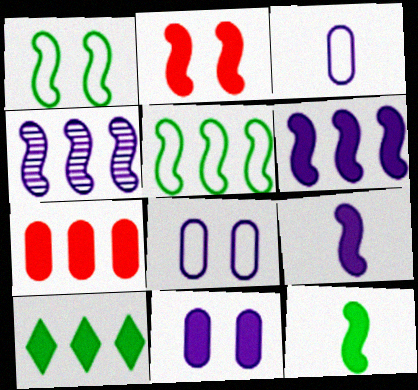[[2, 6, 12], 
[6, 7, 10]]